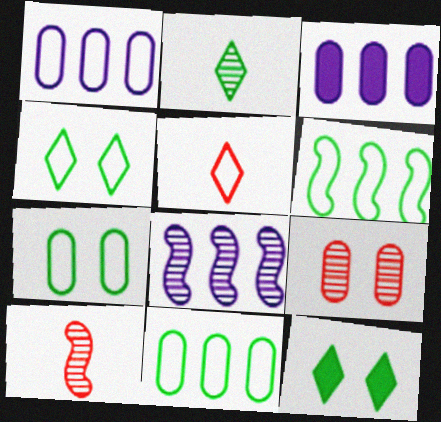[[1, 10, 12], 
[2, 8, 9], 
[3, 4, 10]]